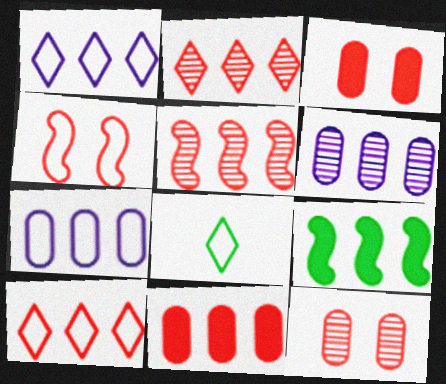[[2, 7, 9], 
[4, 7, 8], 
[5, 10, 11], 
[6, 9, 10]]